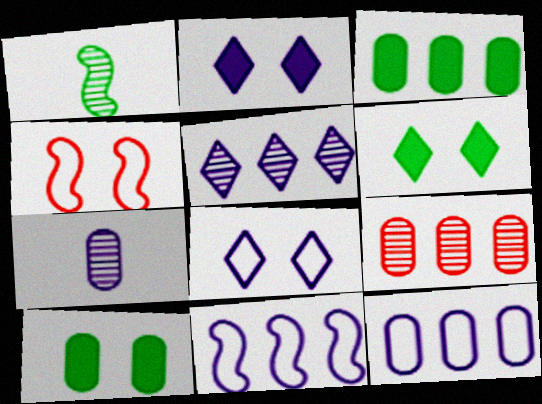[[2, 7, 11], 
[3, 9, 12]]